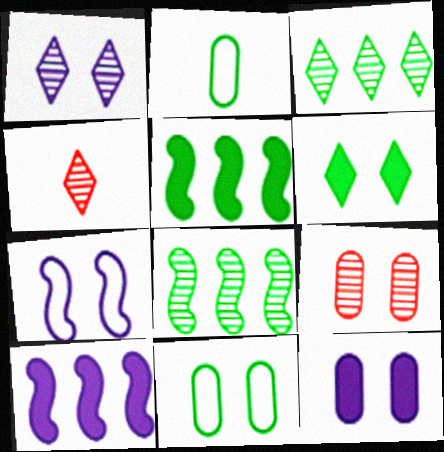[[1, 3, 4], 
[1, 7, 12], 
[2, 6, 8], 
[4, 10, 11], 
[6, 7, 9], 
[9, 11, 12]]